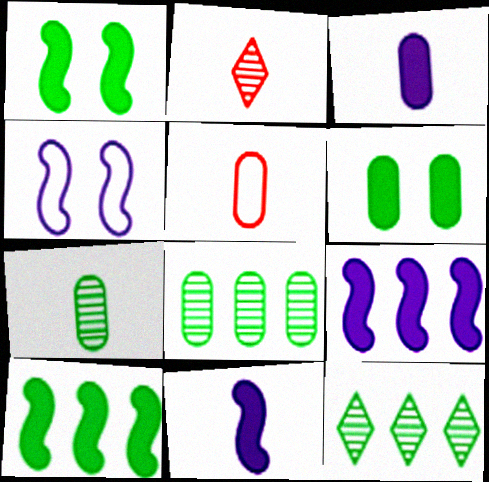[[3, 5, 7]]